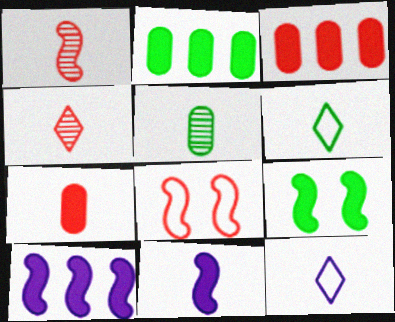[[3, 4, 8]]